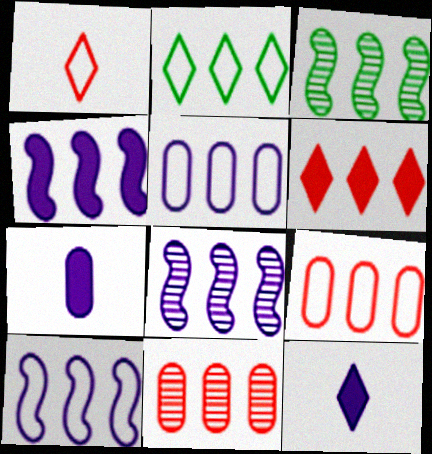[[2, 4, 11], 
[2, 9, 10], 
[3, 5, 6], 
[4, 8, 10]]